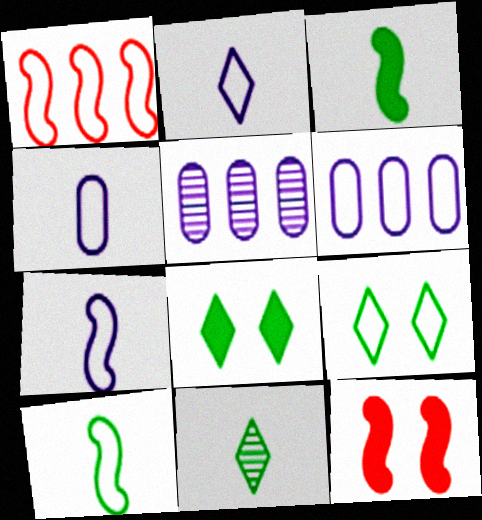[[1, 4, 9], 
[2, 4, 7], 
[6, 11, 12]]